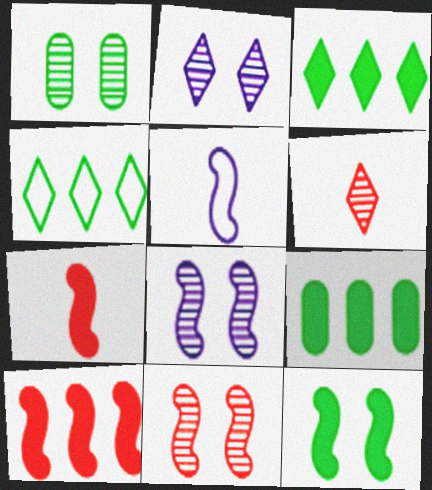[[1, 2, 11]]